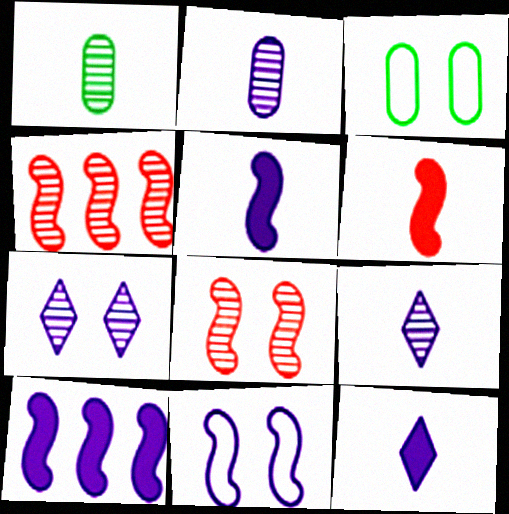[[1, 4, 7], 
[3, 4, 12]]